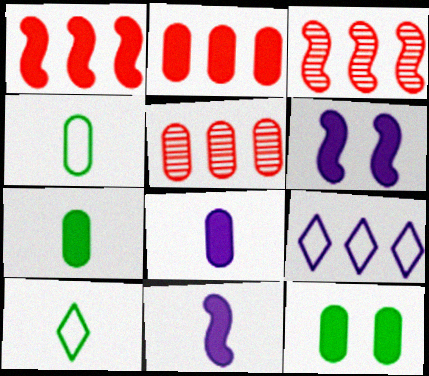[[2, 8, 12], 
[5, 6, 10]]